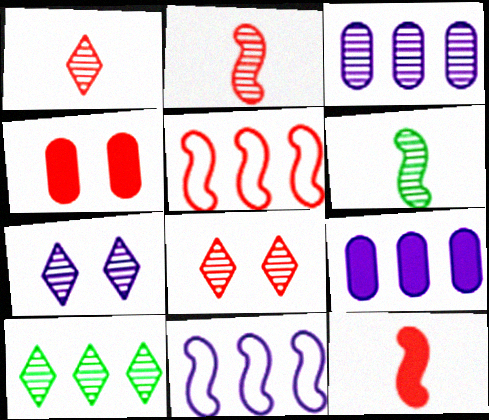[[1, 4, 5], 
[1, 7, 10], 
[3, 6, 8], 
[5, 9, 10]]